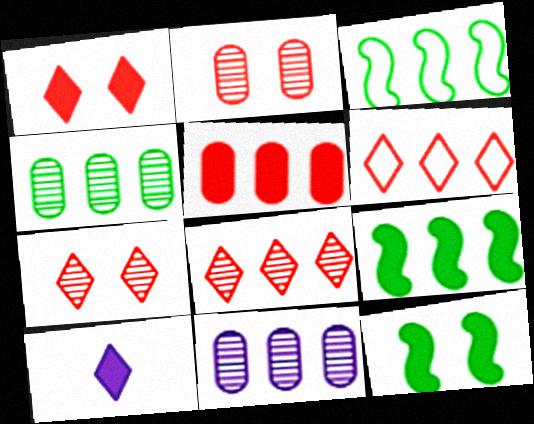[[2, 3, 10], 
[5, 10, 12], 
[6, 9, 11]]